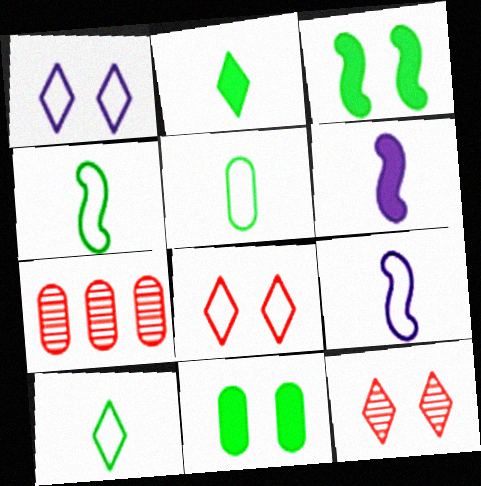[[4, 5, 10]]